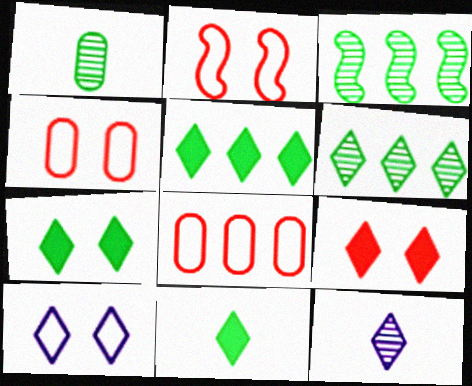[[5, 7, 11]]